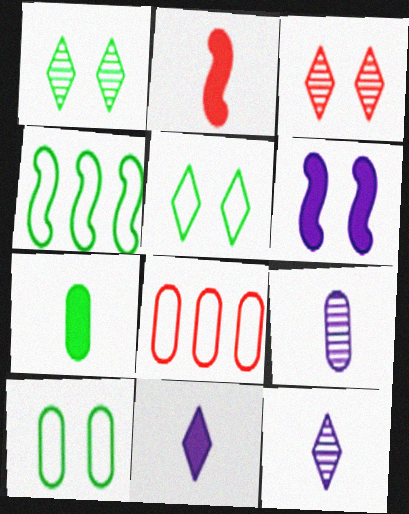[[1, 4, 7], 
[2, 3, 8], 
[2, 7, 11], 
[3, 6, 10]]